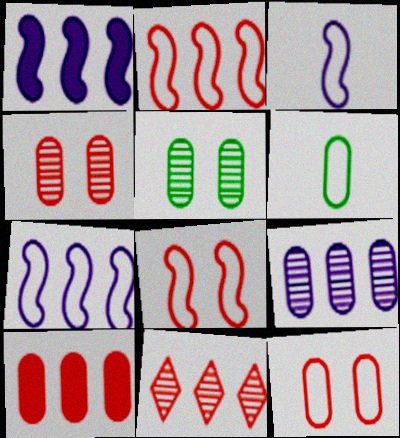[[2, 10, 11]]